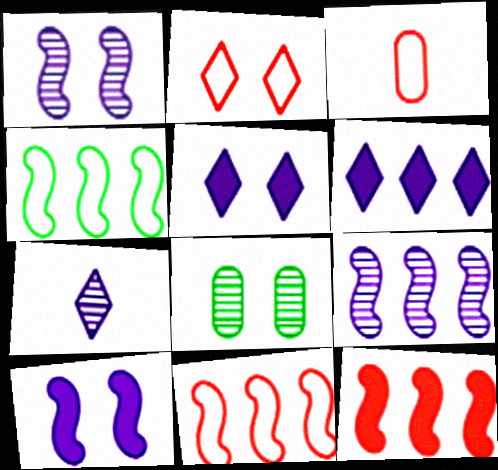[[2, 3, 11], 
[2, 8, 10], 
[4, 9, 12]]